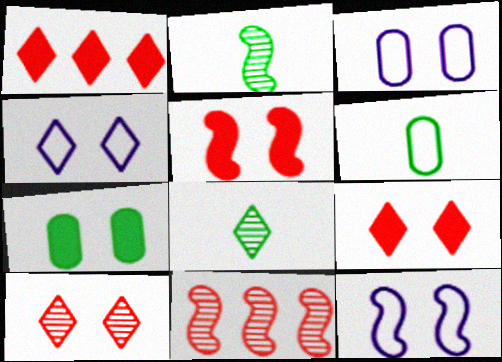[[1, 2, 3], 
[1, 4, 8], 
[3, 4, 12], 
[7, 10, 12]]